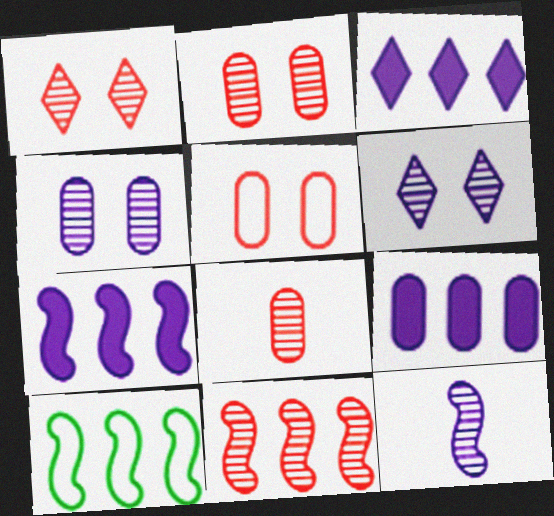[[1, 8, 11], 
[3, 7, 9], 
[7, 10, 11]]